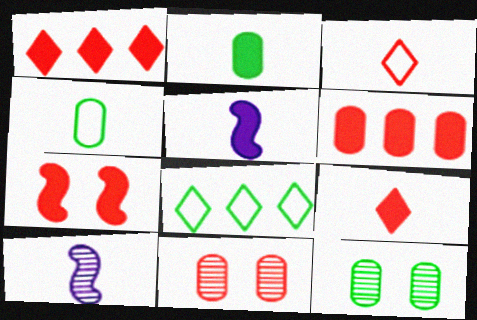[[2, 3, 10], 
[2, 5, 9], 
[4, 9, 10], 
[5, 8, 11], 
[6, 7, 9]]